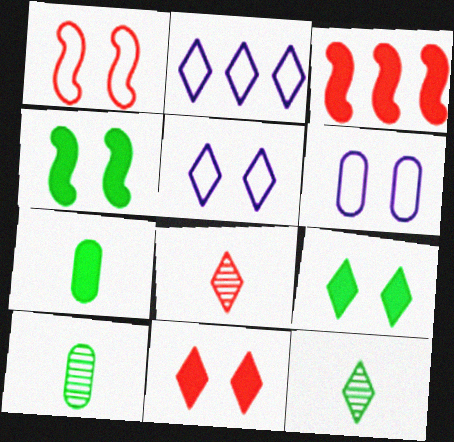[[2, 8, 9], 
[2, 11, 12], 
[3, 5, 10], 
[3, 6, 12]]